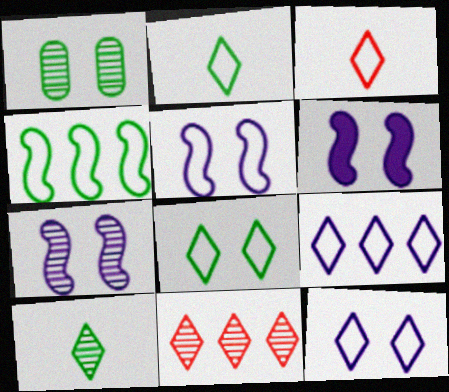[[3, 8, 9], 
[5, 6, 7]]